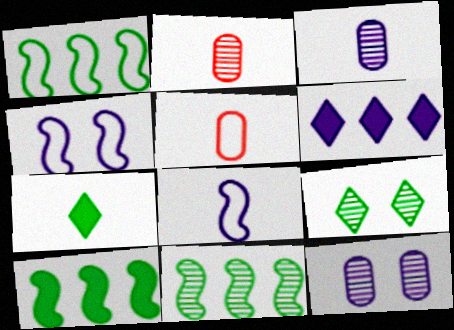[[1, 10, 11], 
[2, 7, 8], 
[3, 4, 6], 
[6, 8, 12]]